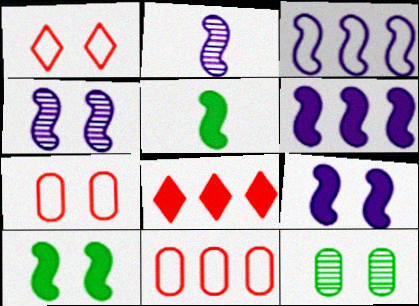[[1, 9, 12], 
[2, 3, 9]]